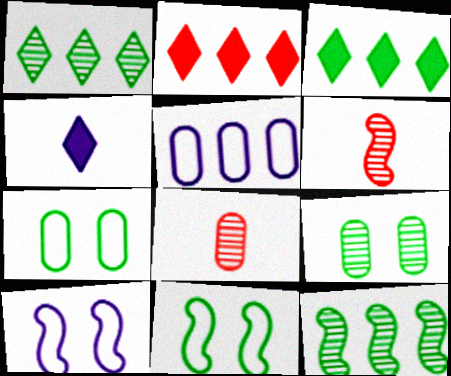[[2, 5, 12], 
[3, 8, 10]]